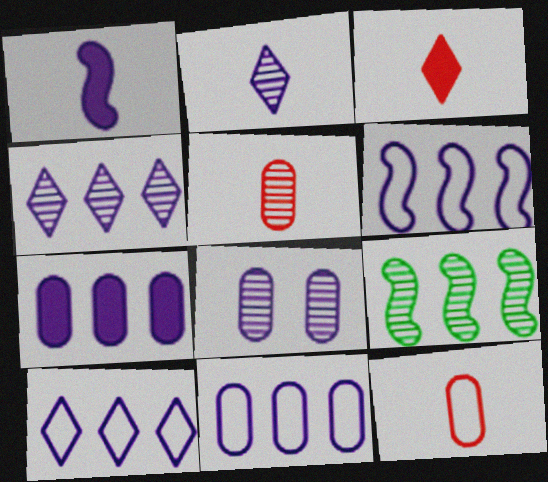[[1, 8, 10], 
[4, 6, 7], 
[6, 10, 11]]